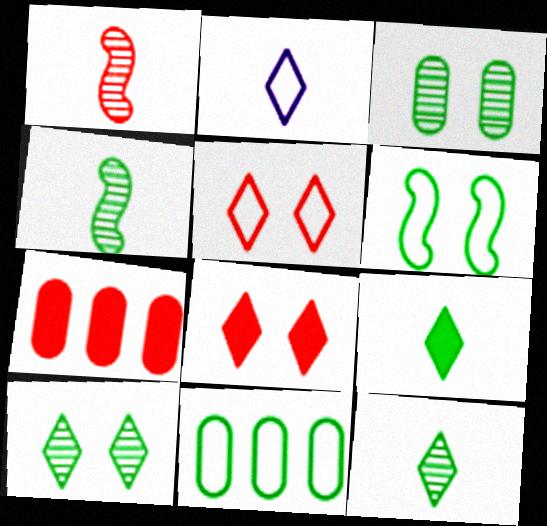[[1, 5, 7]]